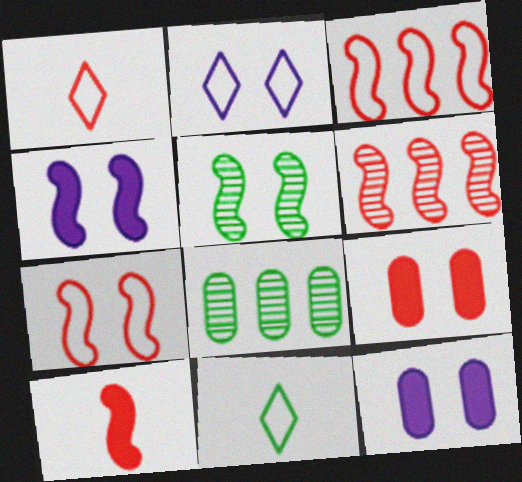[[1, 4, 8], 
[1, 6, 9], 
[2, 5, 9], 
[2, 8, 10], 
[4, 5, 7], 
[6, 7, 10], 
[6, 11, 12]]